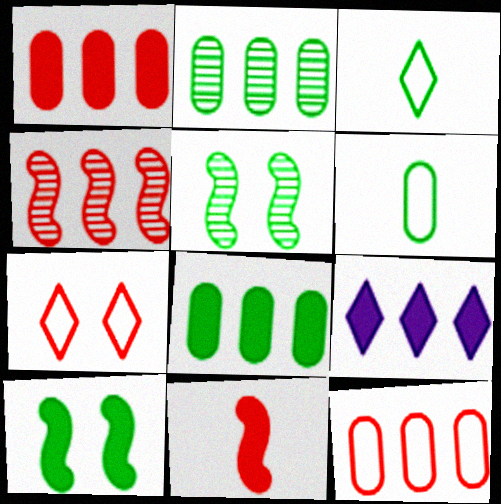[[2, 3, 10], 
[3, 5, 8]]